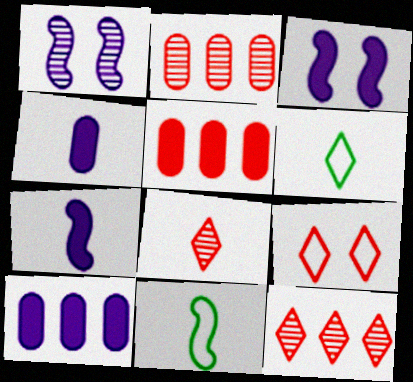[[1, 5, 6], 
[2, 3, 6], 
[4, 8, 11]]